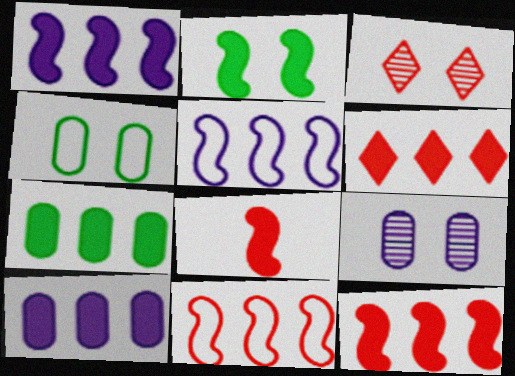[[1, 2, 8], 
[1, 6, 7]]